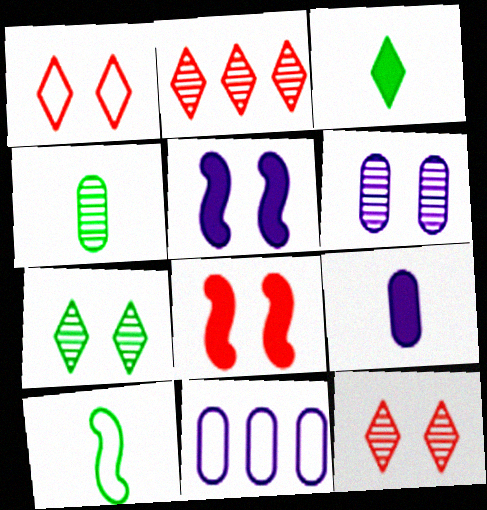[[1, 10, 11], 
[3, 4, 10], 
[6, 9, 11]]